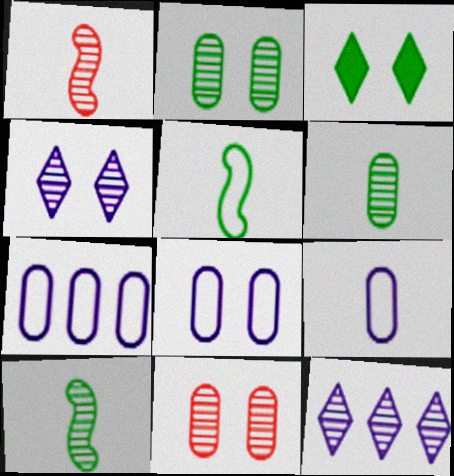[[1, 2, 12], 
[1, 3, 7], 
[7, 8, 9], 
[10, 11, 12]]